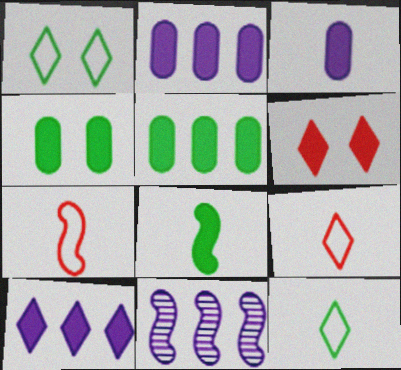[[2, 6, 8], 
[4, 9, 11]]